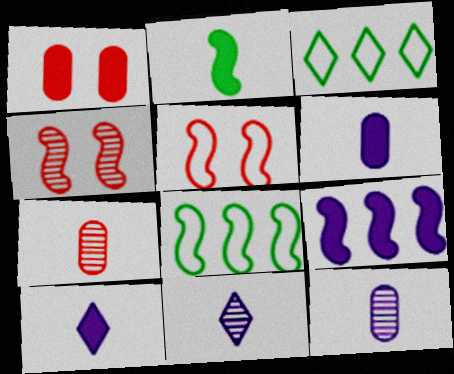[[1, 8, 11], 
[3, 4, 6]]